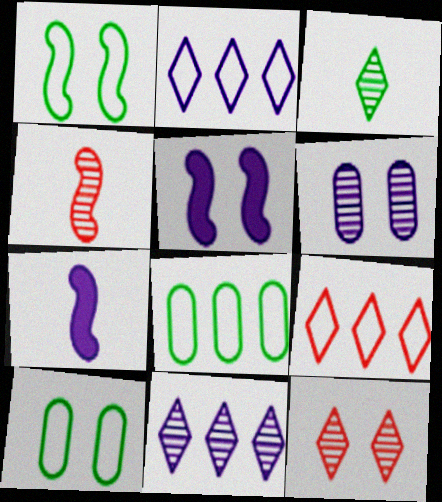[[2, 6, 7], 
[3, 11, 12], 
[5, 10, 12], 
[7, 8, 12]]